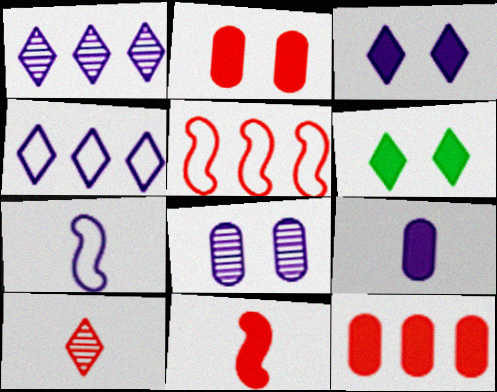[[2, 5, 10], 
[4, 6, 10]]